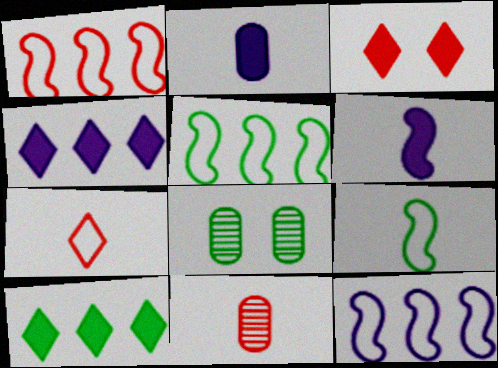[[1, 3, 11], 
[1, 5, 12], 
[8, 9, 10]]